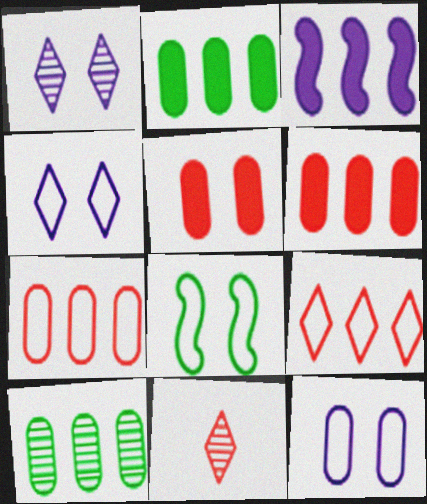[[1, 5, 8], 
[3, 9, 10]]